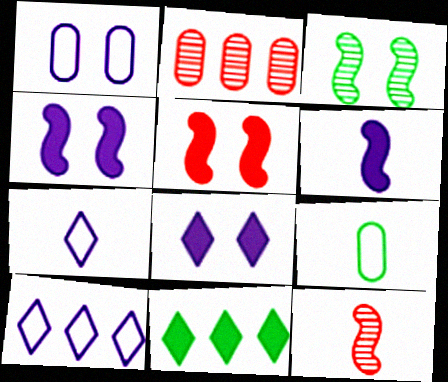[[1, 11, 12], 
[3, 9, 11]]